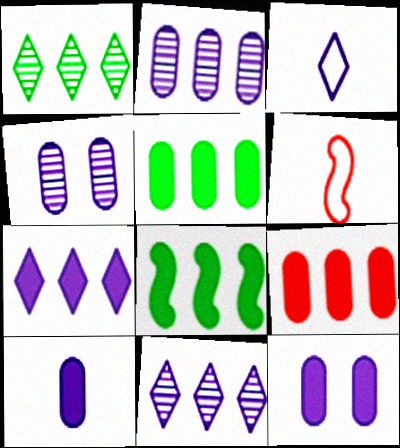[[1, 6, 12], 
[7, 8, 9]]